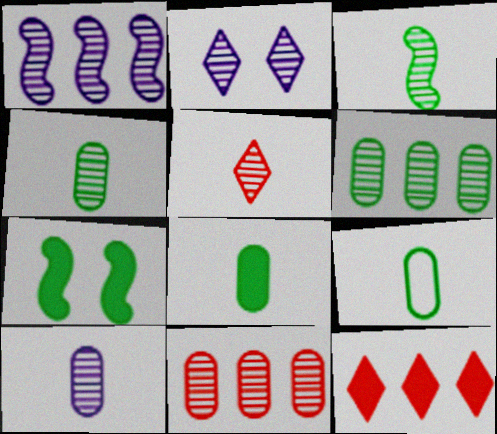[[1, 2, 10], 
[2, 3, 11], 
[3, 5, 10], 
[4, 8, 9]]